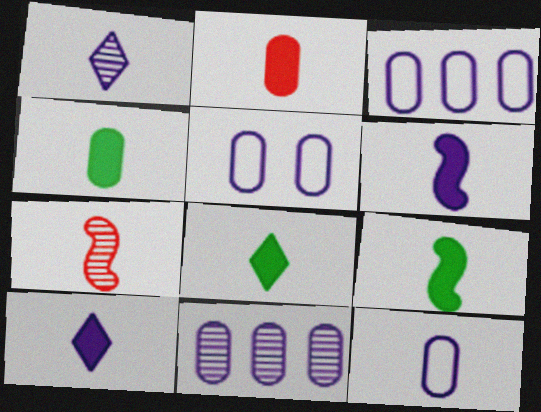[[1, 6, 12], 
[2, 6, 8], 
[2, 9, 10], 
[3, 5, 12], 
[4, 8, 9], 
[7, 8, 12]]